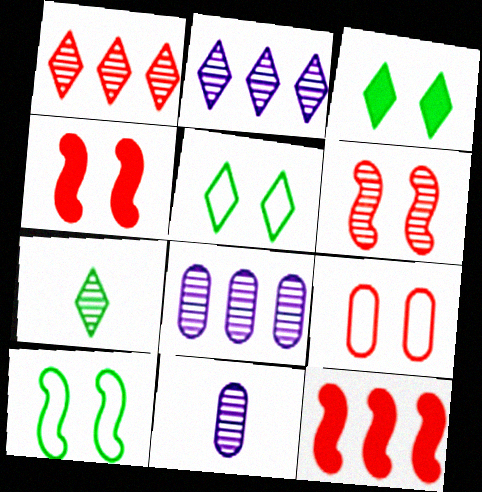[[5, 11, 12], 
[6, 7, 8]]